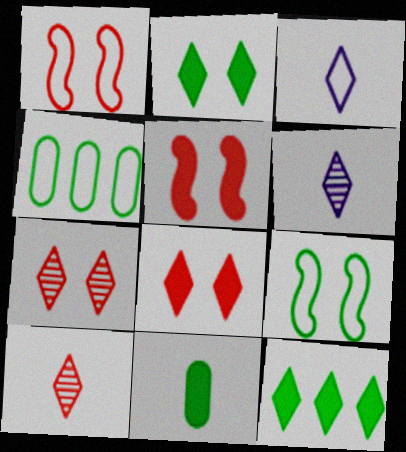[[1, 3, 4], 
[3, 7, 12], 
[4, 5, 6]]